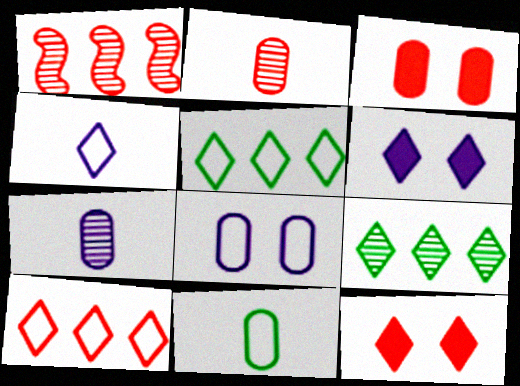[[1, 6, 11], 
[4, 9, 12]]